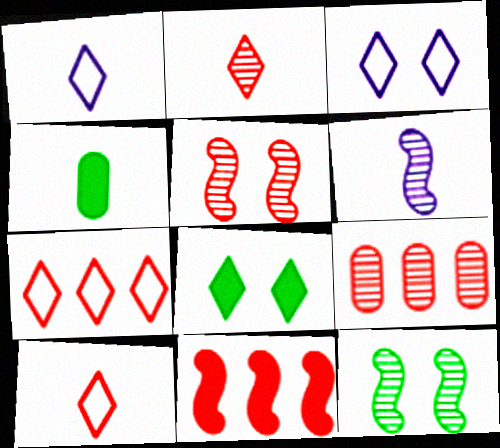[[2, 5, 9], 
[4, 6, 10], 
[7, 9, 11]]